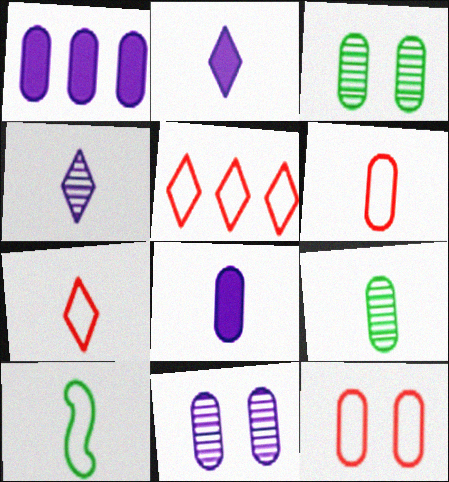[[1, 3, 6], 
[1, 9, 12], 
[6, 8, 9]]